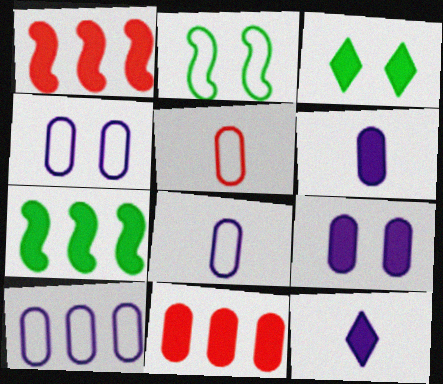[[1, 3, 6], 
[4, 8, 10]]